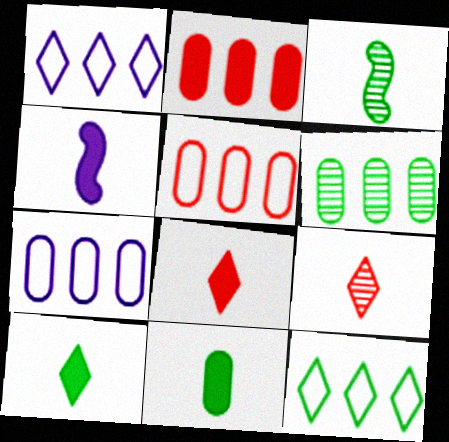[[2, 6, 7], 
[4, 8, 11]]